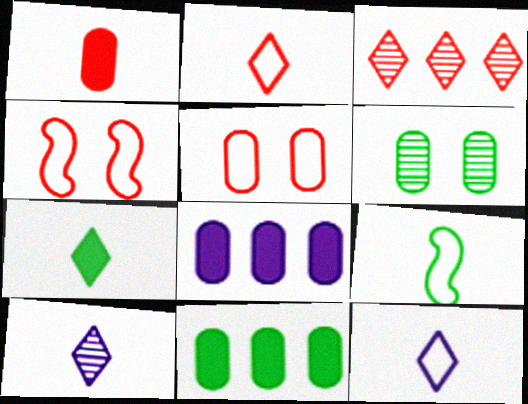[[1, 3, 4], 
[1, 9, 10], 
[2, 7, 10], 
[4, 10, 11]]